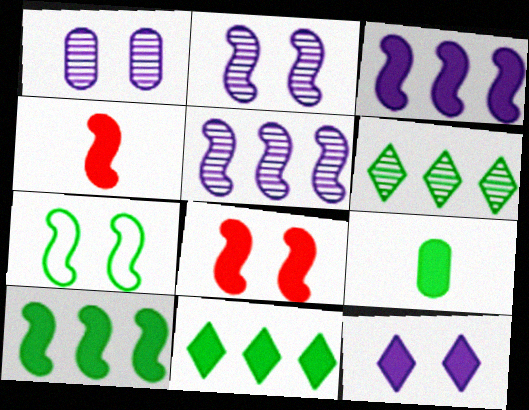[[2, 7, 8], 
[4, 5, 7], 
[6, 7, 9]]